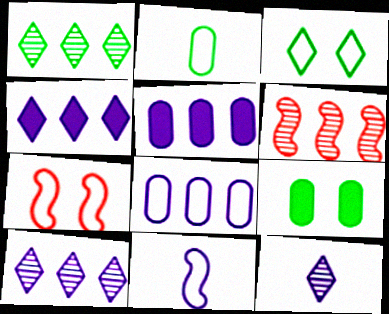[]